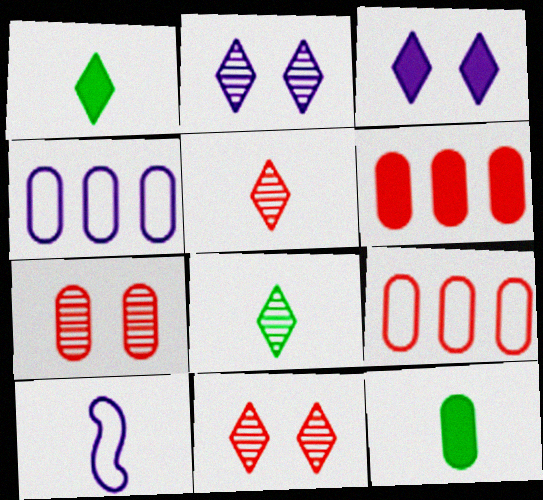[[4, 7, 12], 
[5, 10, 12]]